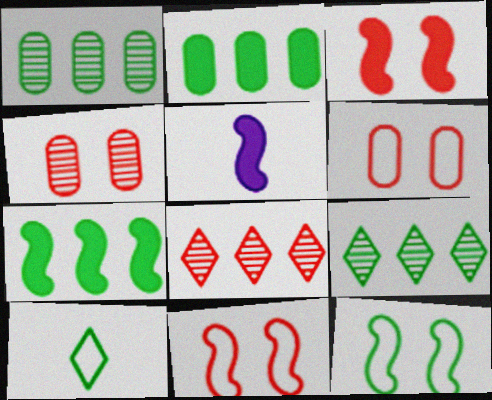[[3, 5, 7], 
[5, 6, 9]]